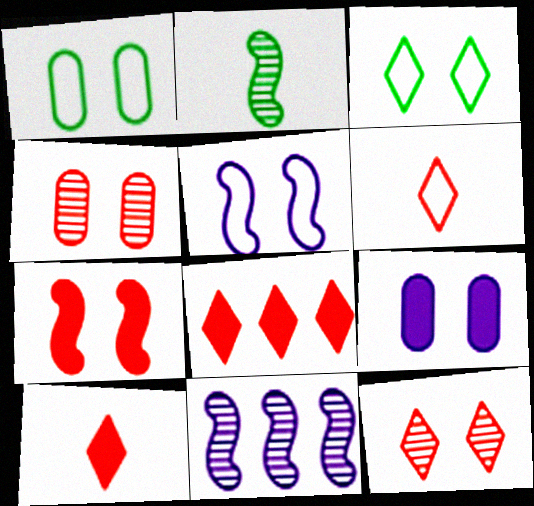[[1, 4, 9], 
[1, 10, 11], 
[6, 8, 12]]